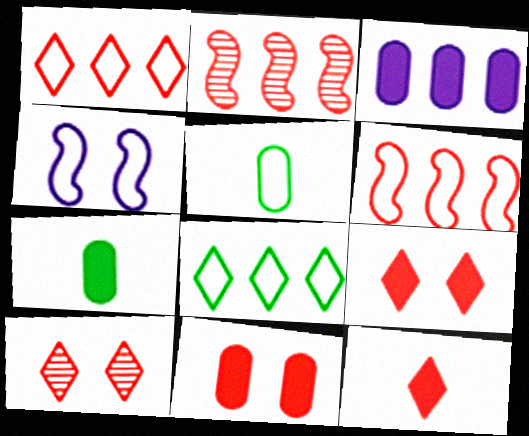[[1, 4, 5], 
[1, 10, 12], 
[2, 3, 8], 
[3, 7, 11]]